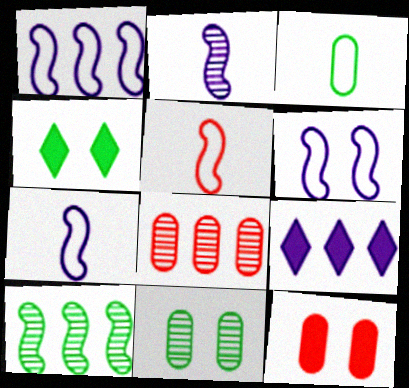[[1, 6, 7], 
[3, 4, 10], 
[4, 7, 8], 
[5, 9, 11]]